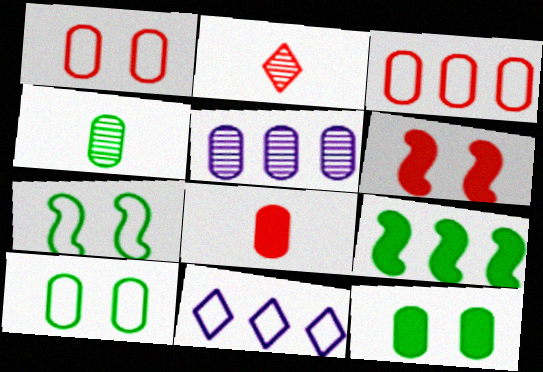[[2, 3, 6], 
[4, 6, 11], 
[5, 8, 10]]